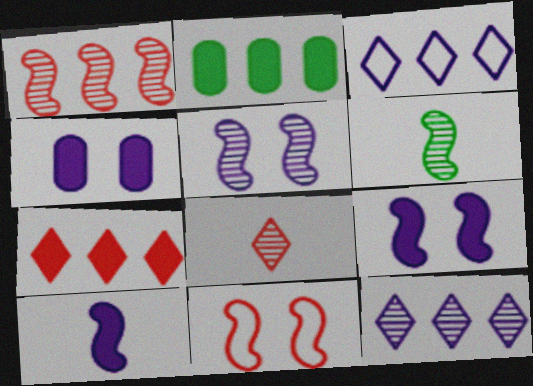[[1, 2, 3], 
[1, 5, 6]]